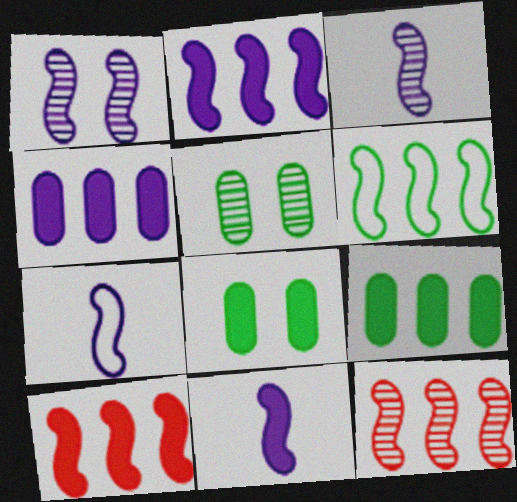[[1, 2, 7], 
[2, 6, 12], 
[3, 7, 11]]